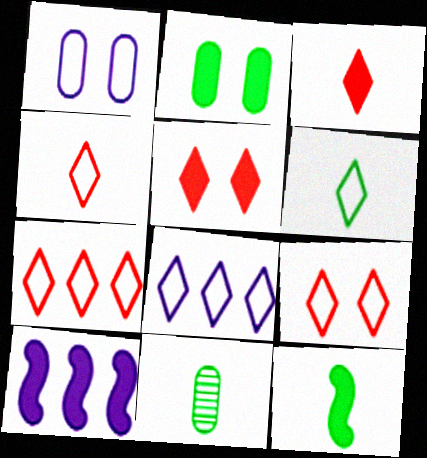[[2, 3, 10], 
[4, 7, 9], 
[6, 8, 9], 
[6, 11, 12], 
[9, 10, 11]]